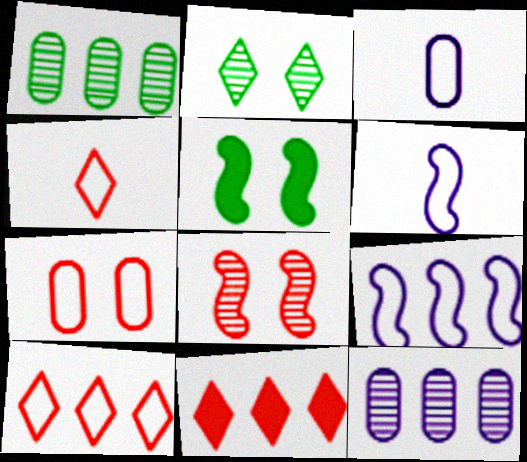[[1, 9, 11], 
[4, 5, 12]]